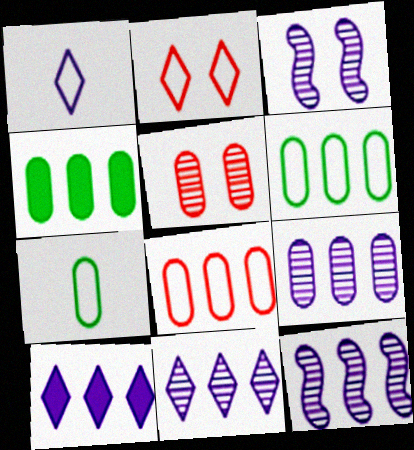[[4, 8, 9], 
[9, 11, 12]]